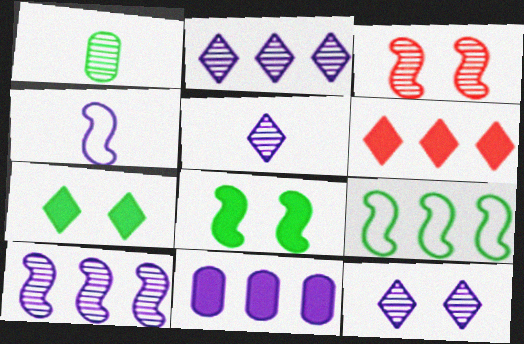[[1, 2, 3], 
[1, 7, 9], 
[2, 5, 12], 
[4, 11, 12]]